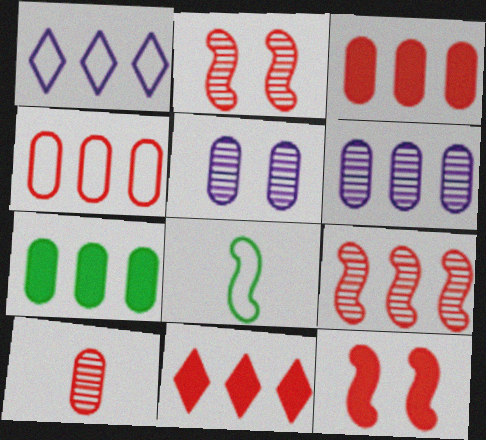[[1, 7, 9], 
[4, 6, 7], 
[4, 9, 11], 
[5, 8, 11]]